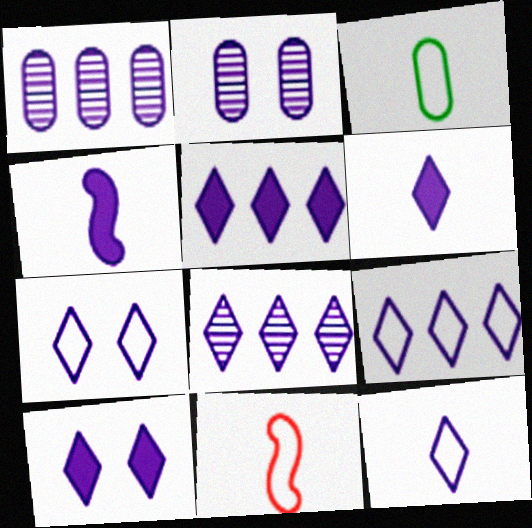[[1, 4, 7], 
[2, 4, 9], 
[3, 11, 12], 
[5, 6, 10], 
[5, 8, 9], 
[6, 7, 8], 
[7, 9, 12], 
[8, 10, 12]]